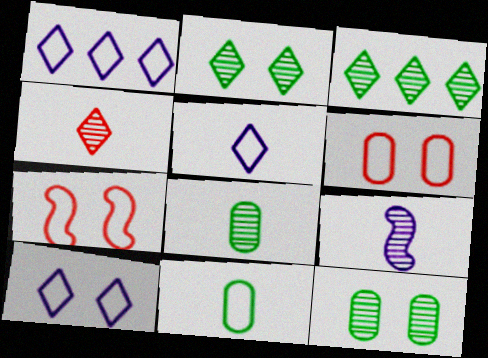[[1, 5, 10], 
[1, 7, 11], 
[4, 8, 9]]